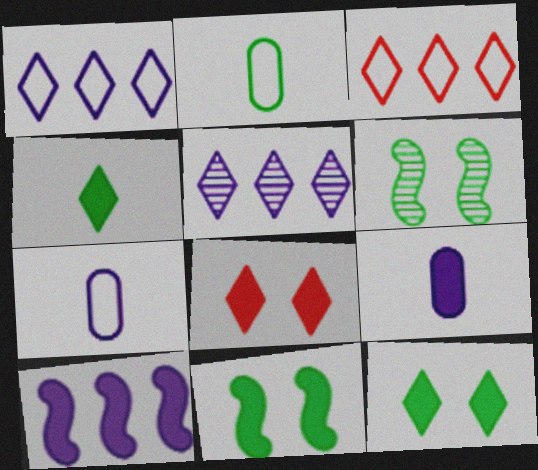[[3, 6, 9]]